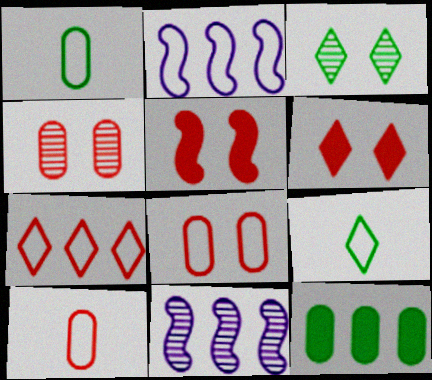[[1, 6, 11], 
[2, 8, 9], 
[7, 11, 12]]